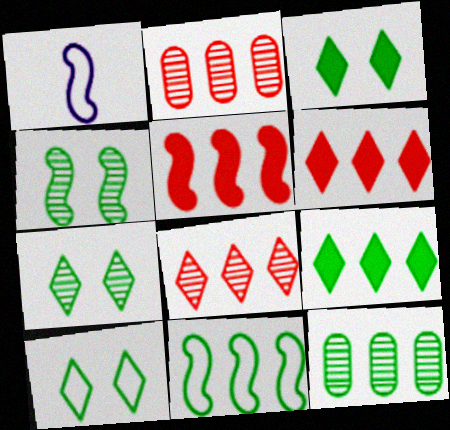[[1, 2, 3], 
[1, 4, 5], 
[3, 7, 10], 
[9, 11, 12]]